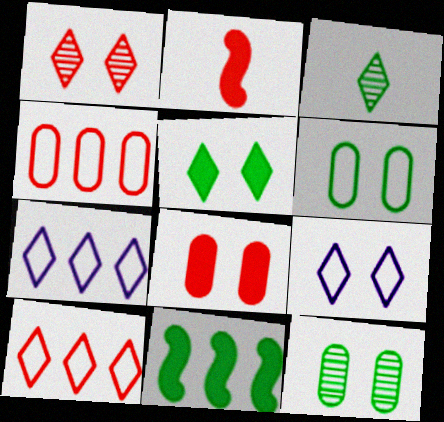[[1, 2, 4], 
[1, 5, 9], 
[2, 7, 12], 
[3, 6, 11]]